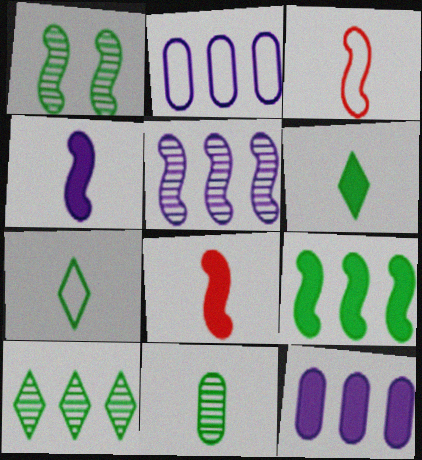[[1, 10, 11]]